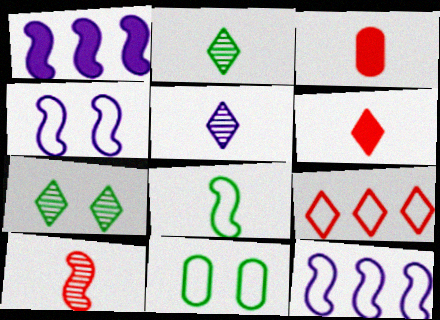[[3, 5, 8], 
[3, 7, 12]]